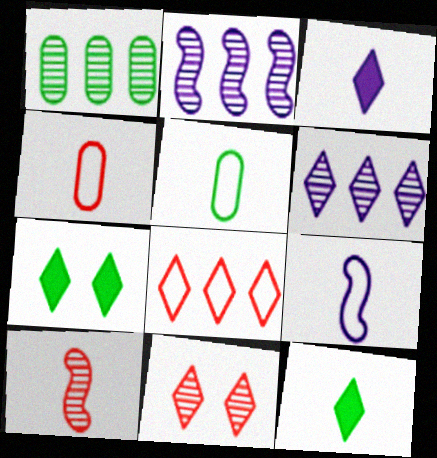[[2, 4, 7], 
[3, 5, 10]]